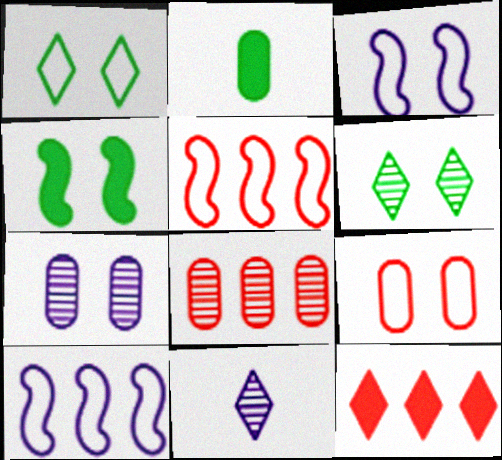[[1, 3, 9], 
[1, 11, 12], 
[5, 8, 12]]